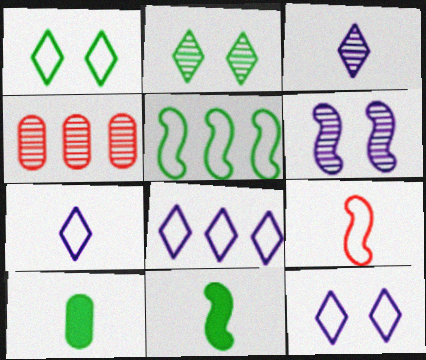[[2, 5, 10], 
[3, 9, 10], 
[4, 11, 12], 
[7, 8, 12]]